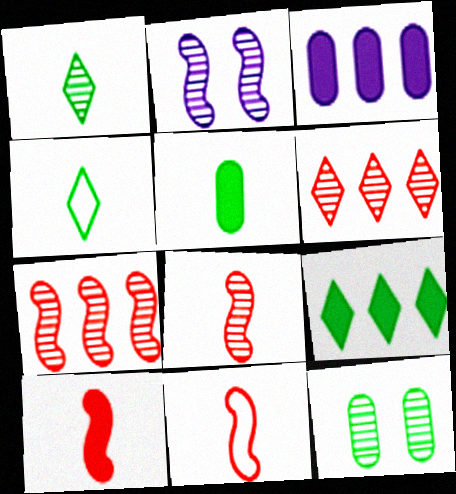[[8, 10, 11]]